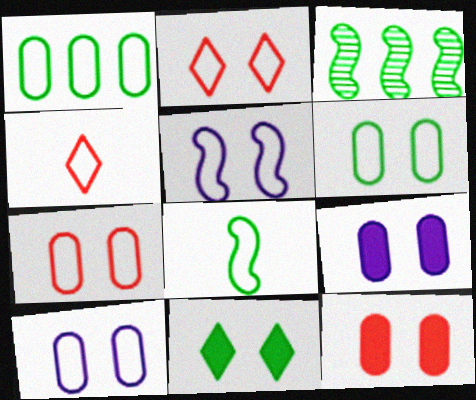[[1, 4, 5], 
[2, 5, 6], 
[3, 4, 9], 
[6, 7, 10]]